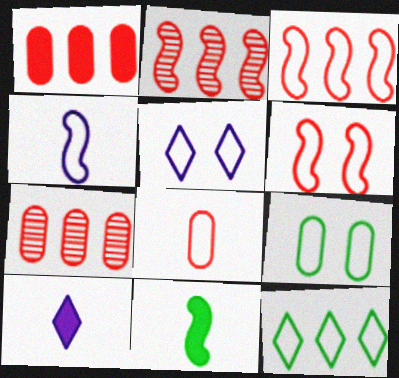[[2, 9, 10], 
[5, 6, 9], 
[5, 7, 11]]